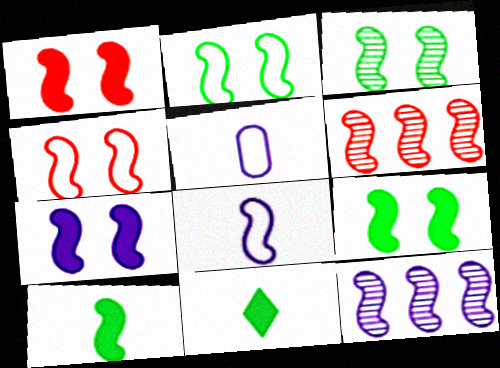[[1, 7, 9], 
[2, 3, 9], 
[3, 4, 7], 
[4, 10, 12], 
[6, 8, 9], 
[7, 8, 12]]